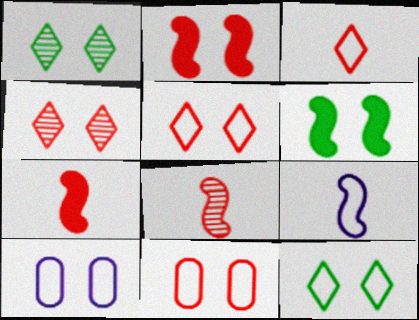[[1, 2, 10], 
[2, 4, 11], 
[4, 6, 10]]